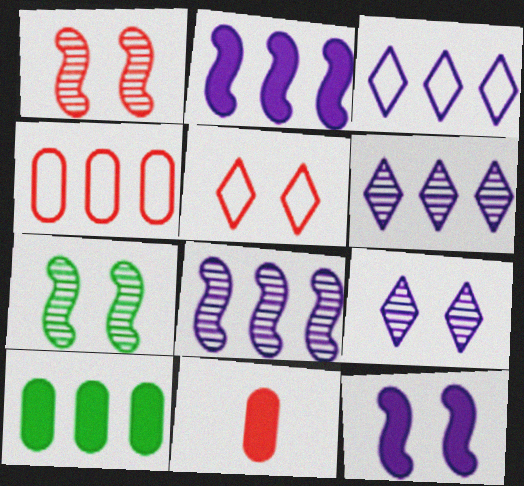[[3, 7, 11]]